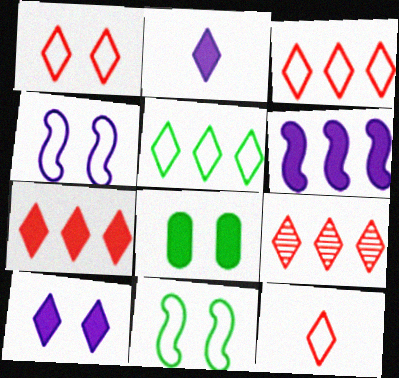[[1, 3, 12], 
[3, 7, 9]]